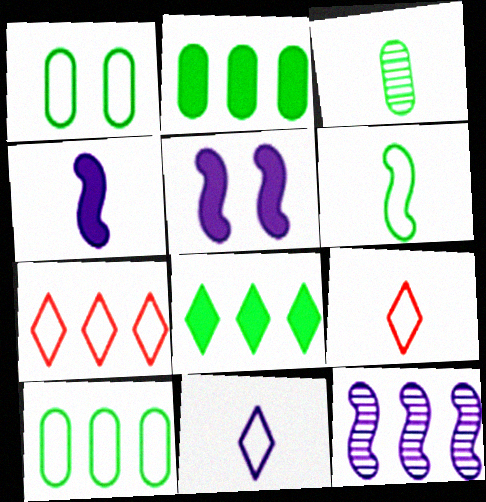[[1, 2, 3], 
[2, 7, 12], 
[3, 4, 9], 
[3, 5, 7]]